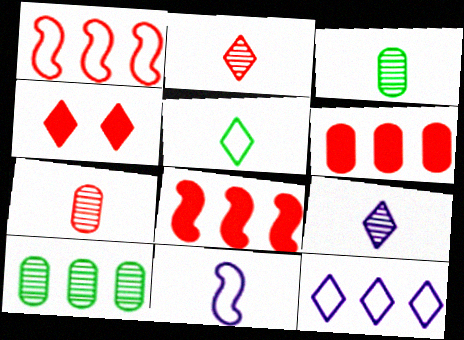[[1, 4, 7], 
[4, 10, 11], 
[8, 10, 12]]